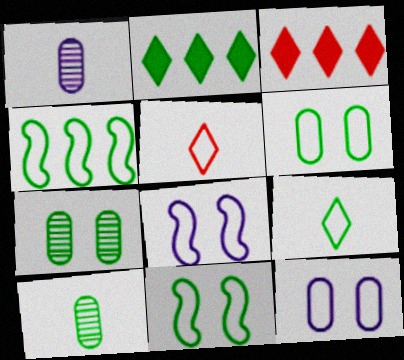[[1, 3, 11], 
[2, 10, 11], 
[3, 8, 10], 
[4, 5, 12], 
[4, 6, 9]]